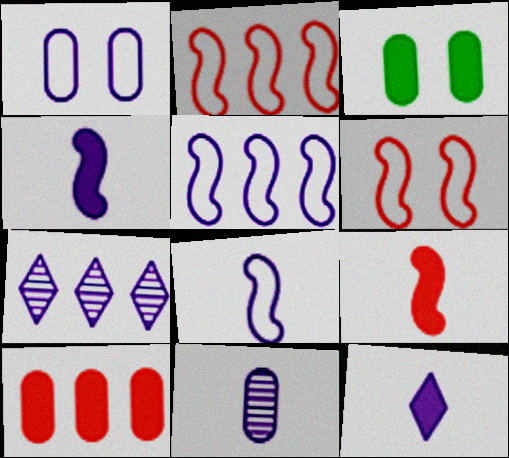[[1, 4, 7], 
[8, 11, 12]]